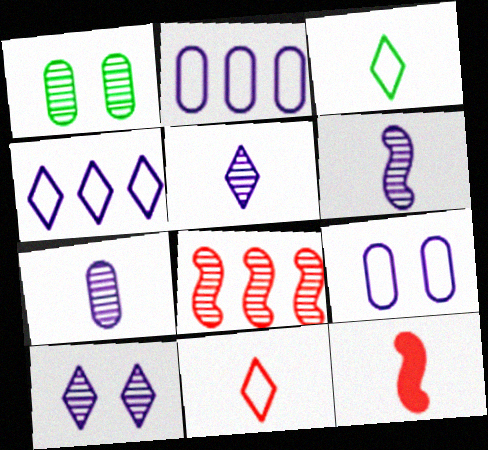[[1, 4, 12], 
[1, 5, 8], 
[3, 7, 12], 
[5, 6, 7]]